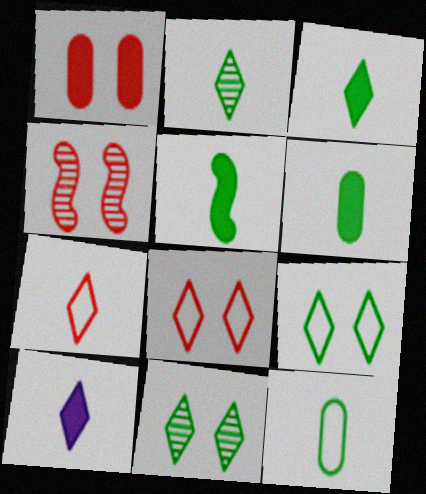[[1, 4, 8], 
[2, 5, 12], 
[2, 7, 10], 
[3, 5, 6]]